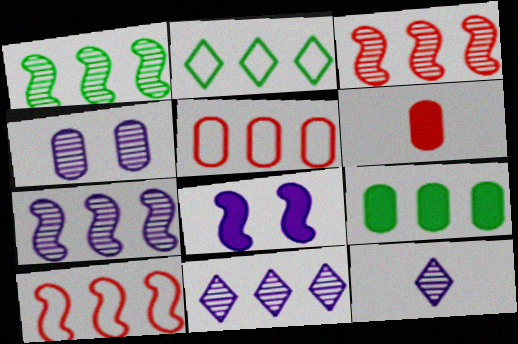[[1, 2, 9], 
[1, 3, 7], 
[4, 7, 12], 
[9, 10, 11]]